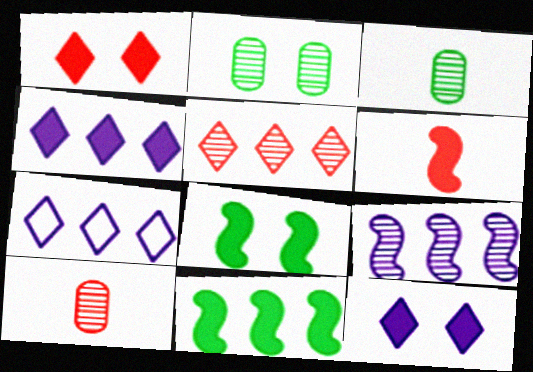[[2, 6, 7], 
[7, 8, 10]]